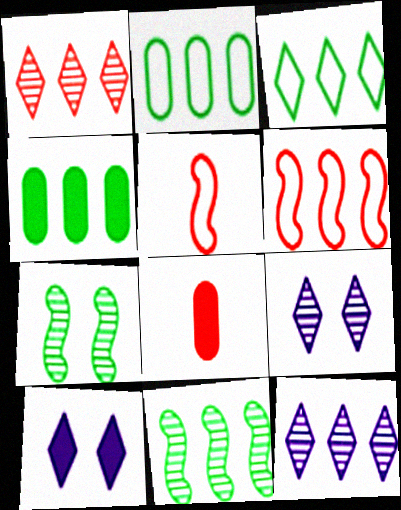[[3, 4, 11], 
[4, 5, 9], 
[4, 6, 12]]